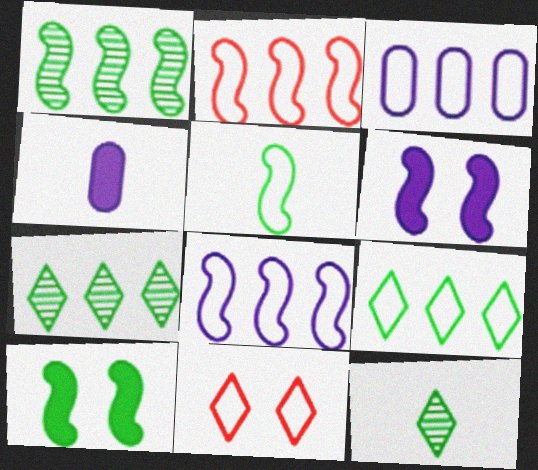[[1, 4, 11], 
[1, 5, 10], 
[2, 3, 9], 
[3, 5, 11]]